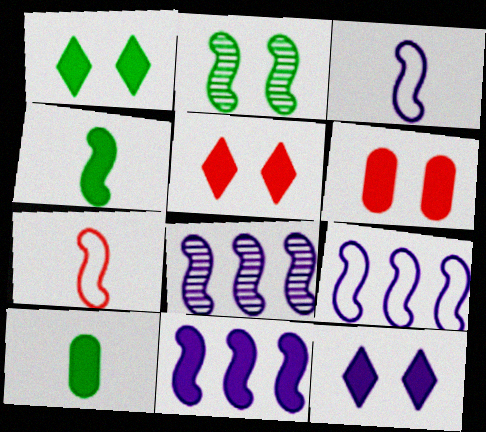[[1, 5, 12], 
[2, 7, 11], 
[5, 10, 11], 
[8, 9, 11]]